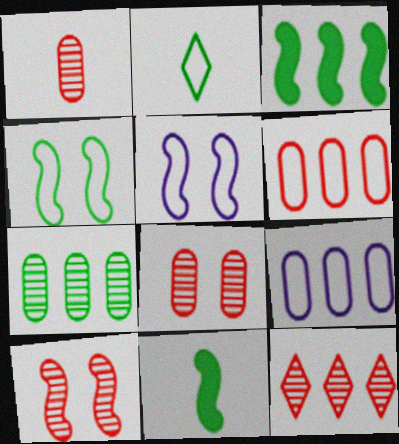[[1, 10, 12], 
[2, 5, 6], 
[3, 9, 12]]